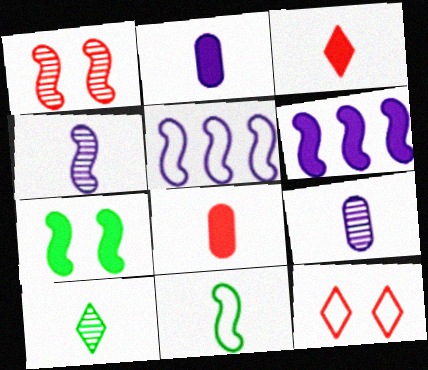[[1, 6, 11], 
[3, 9, 11]]